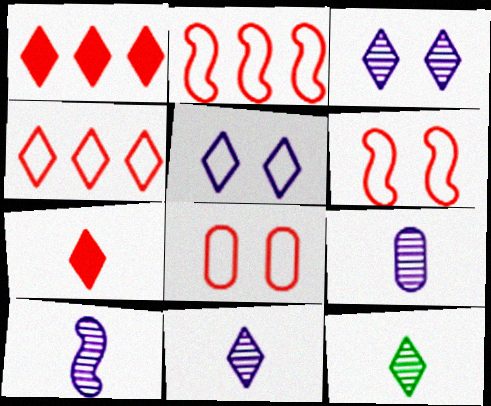[[1, 5, 12], 
[9, 10, 11]]